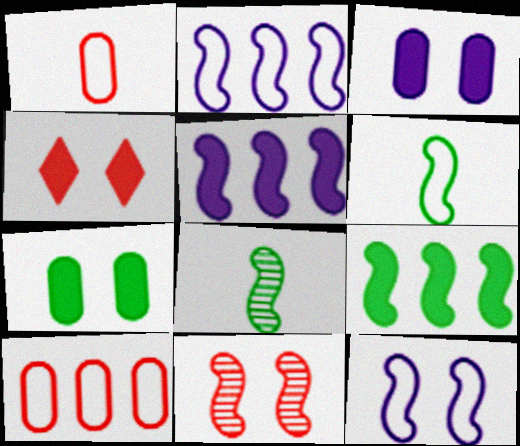[[5, 6, 11]]